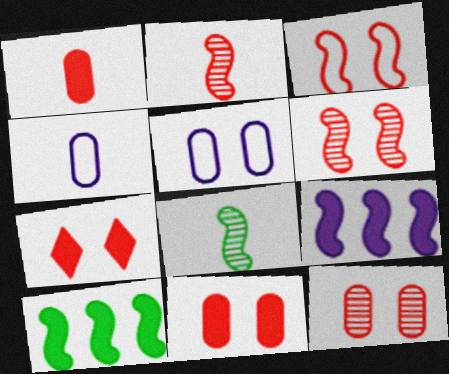[[3, 7, 12], 
[3, 8, 9]]